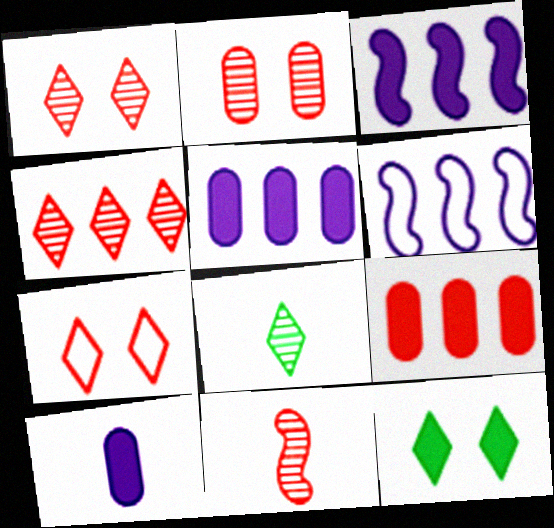[[2, 4, 11], 
[7, 9, 11]]